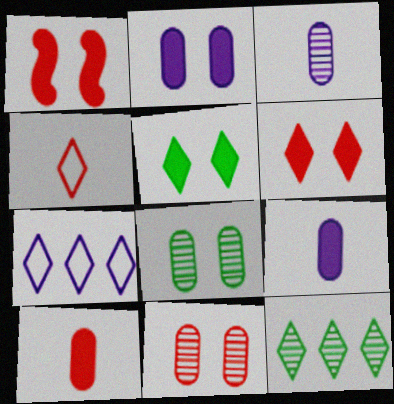[[1, 2, 5]]